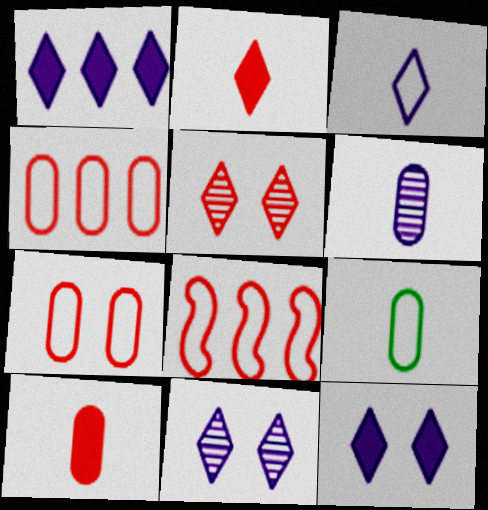[[1, 3, 11], 
[5, 8, 10], 
[6, 9, 10]]